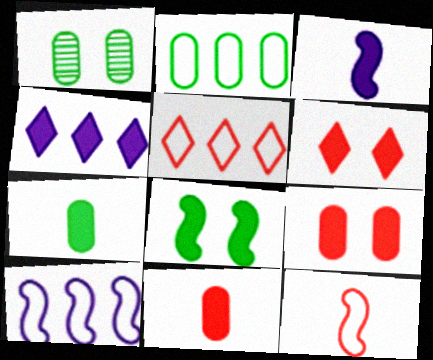[[1, 2, 7], 
[1, 3, 5], 
[1, 4, 12], 
[2, 5, 10], 
[4, 8, 11]]